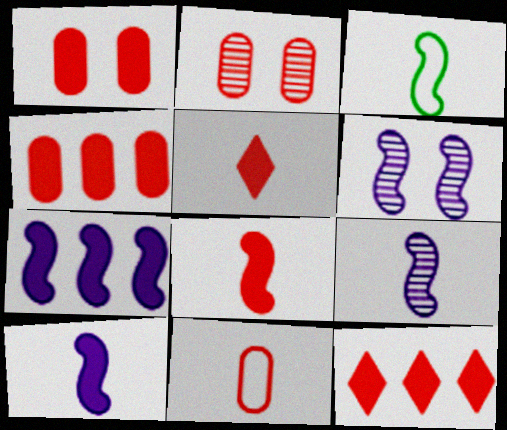[[1, 8, 12], 
[2, 4, 11], 
[3, 8, 9]]